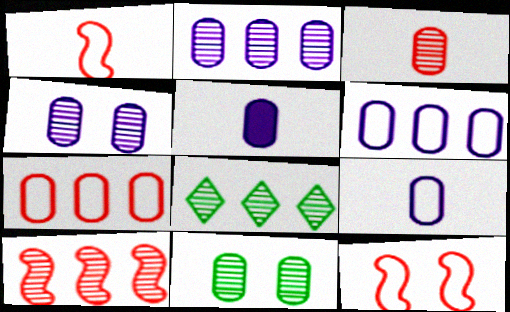[[2, 3, 11], 
[2, 8, 10], 
[4, 5, 6], 
[5, 7, 11], 
[5, 8, 12]]